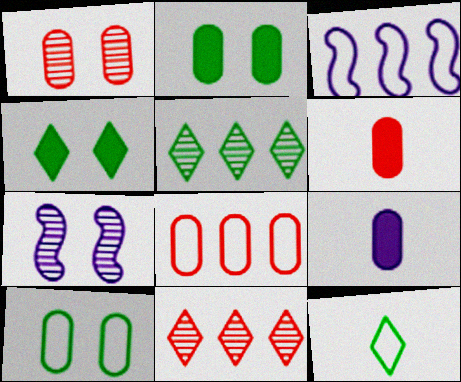[[1, 6, 8], 
[4, 5, 12]]